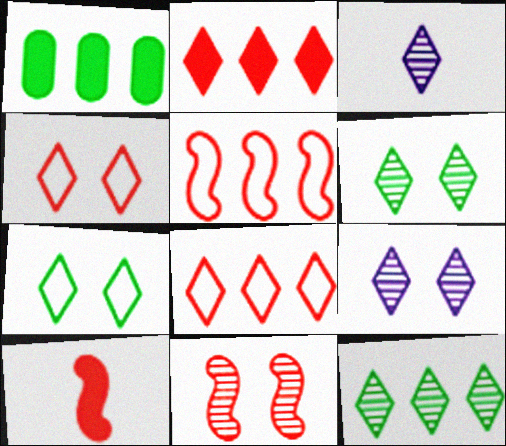[[2, 3, 7], 
[5, 10, 11]]